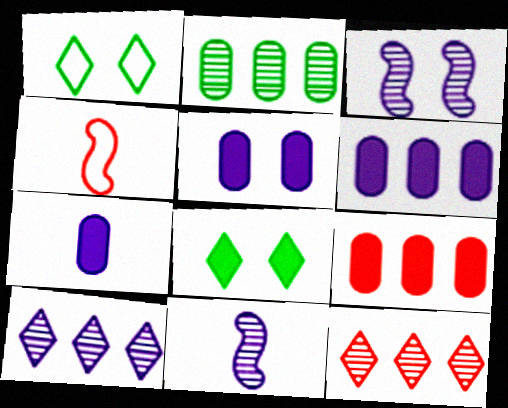[[1, 9, 11], 
[5, 6, 7]]